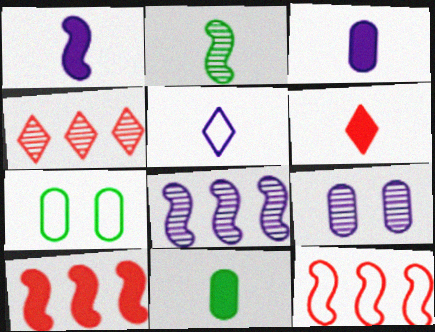[[1, 4, 7], 
[1, 6, 11], 
[2, 4, 9], 
[5, 7, 12], 
[6, 7, 8]]